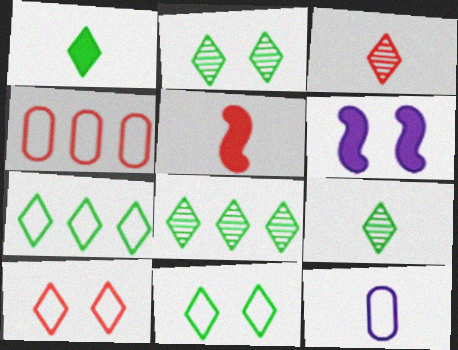[[1, 2, 7], 
[1, 8, 11], 
[2, 8, 9], 
[4, 6, 9], 
[5, 9, 12]]